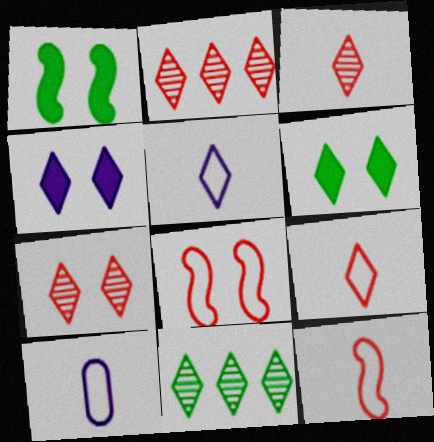[[1, 2, 10], 
[2, 3, 7], 
[2, 5, 6], 
[4, 9, 11]]